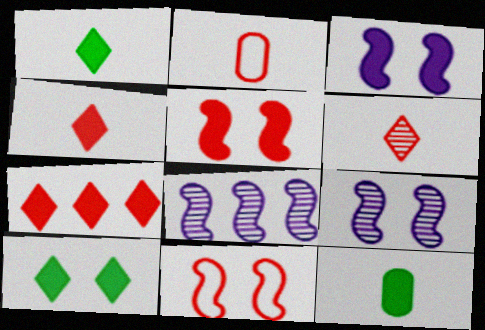[[2, 8, 10], 
[3, 7, 12]]